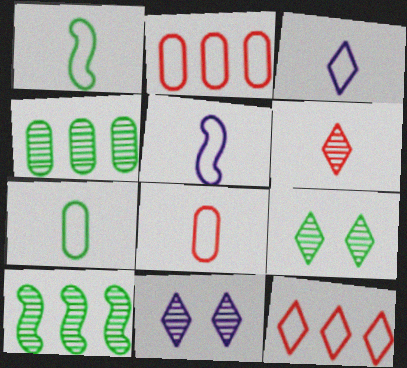[[1, 3, 8]]